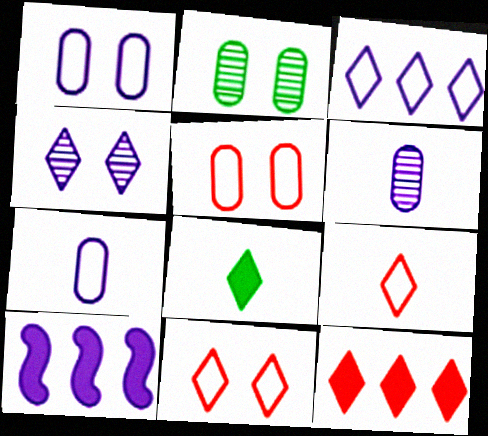[[2, 9, 10], 
[4, 7, 10]]